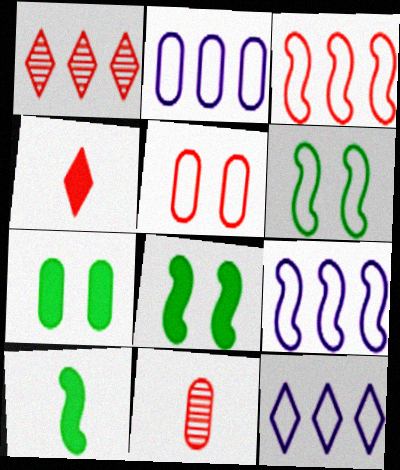[[2, 7, 11], 
[2, 9, 12], 
[8, 11, 12]]